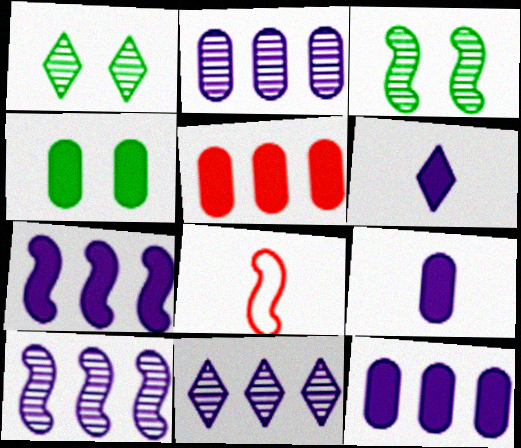[[1, 8, 12], 
[2, 10, 11], 
[3, 7, 8], 
[4, 5, 9], 
[4, 8, 11]]